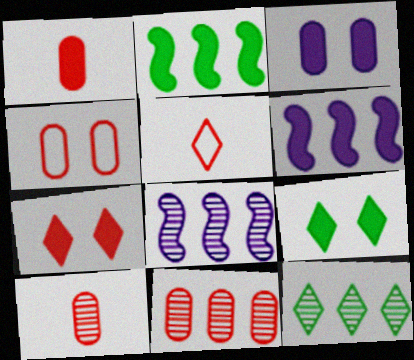[[1, 4, 11], 
[1, 6, 9], 
[8, 11, 12]]